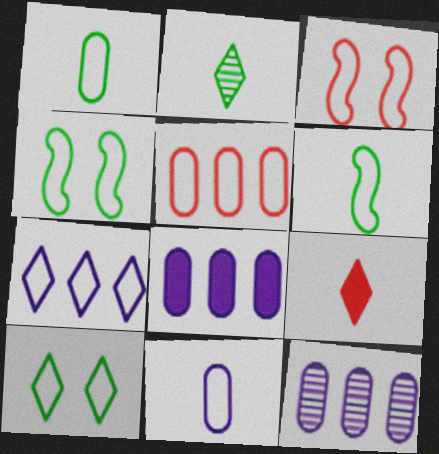[[1, 3, 7], 
[2, 3, 8], 
[4, 9, 12]]